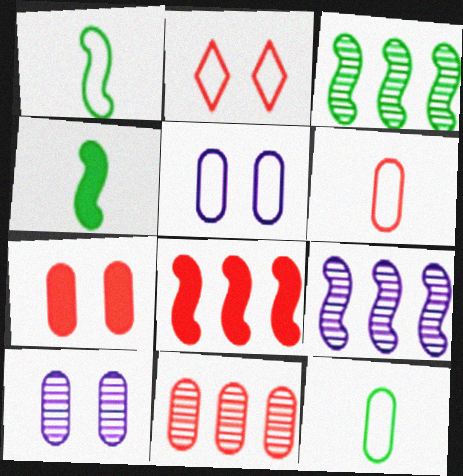[[6, 7, 11]]